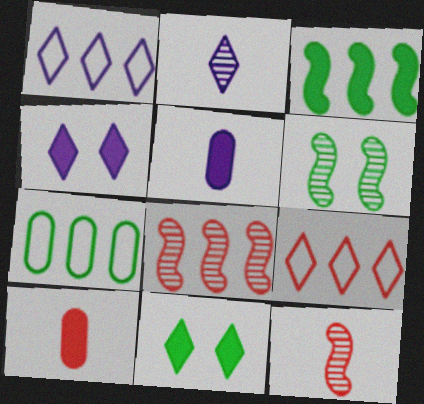[[1, 2, 4], 
[1, 6, 10], 
[2, 9, 11], 
[3, 4, 10], 
[4, 7, 12], 
[5, 6, 9]]